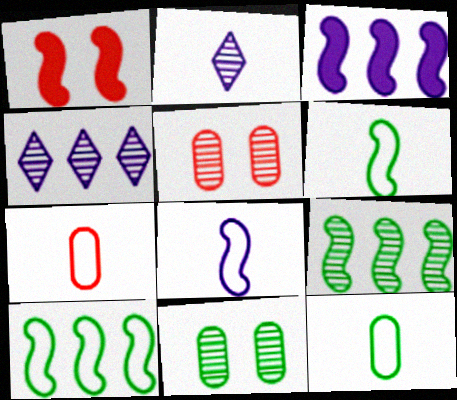[[1, 4, 12], 
[1, 8, 9], 
[2, 5, 9]]